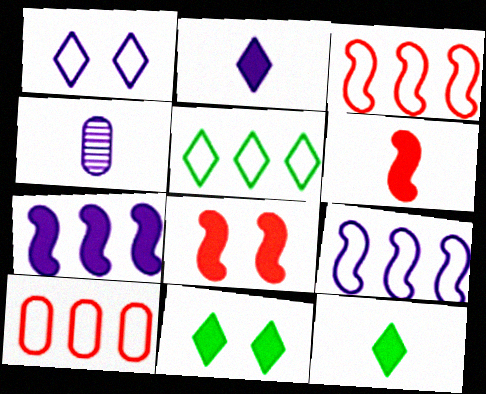[[1, 4, 7], 
[3, 4, 11], 
[4, 5, 8], 
[5, 9, 10]]